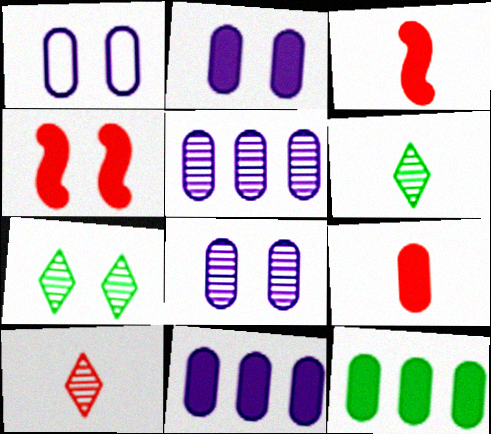[[1, 2, 8], 
[1, 4, 7], 
[2, 9, 12]]